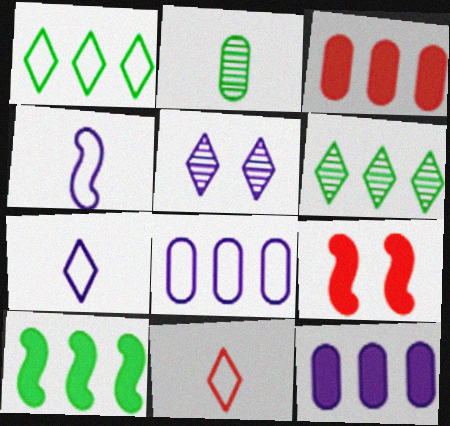[[4, 5, 12]]